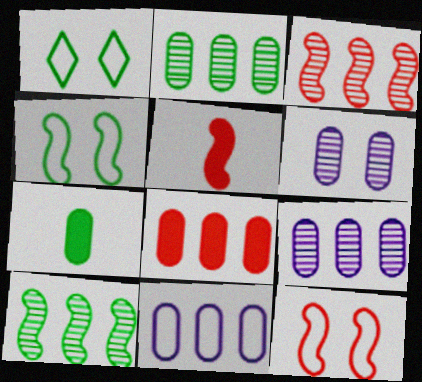[[1, 5, 9], 
[1, 7, 10], 
[2, 8, 11], 
[3, 5, 12]]